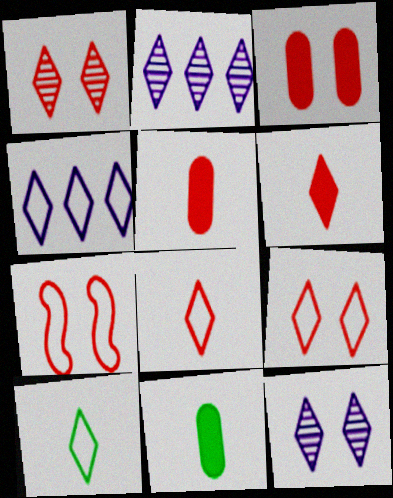[[1, 3, 7], 
[2, 7, 11], 
[4, 9, 10]]